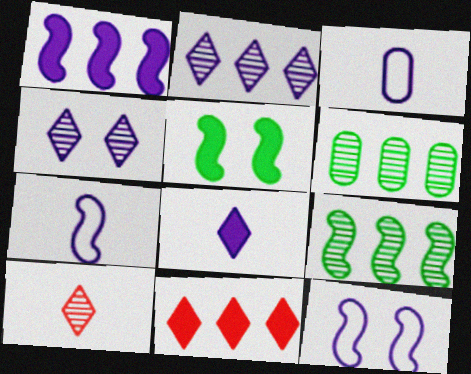[[1, 3, 4]]